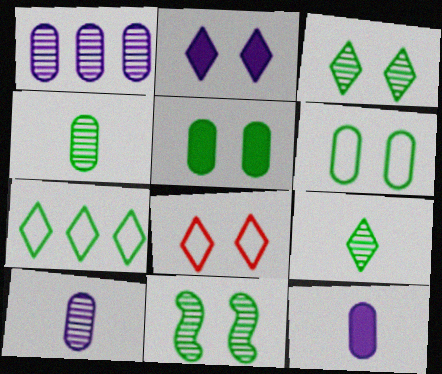[[2, 3, 8]]